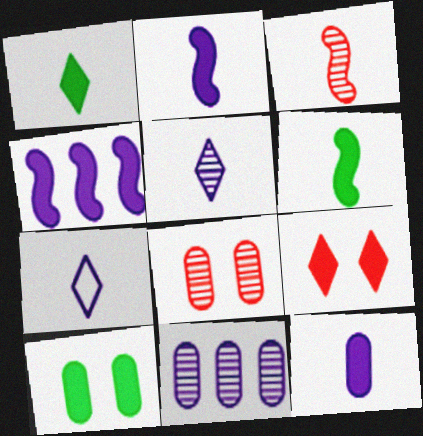[]